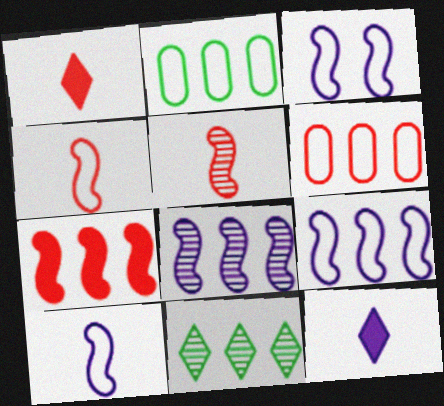[[3, 9, 10]]